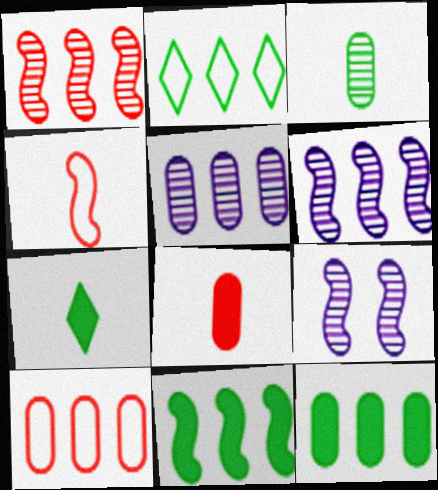[[2, 8, 9], 
[4, 9, 11], 
[5, 10, 12], 
[7, 9, 10]]